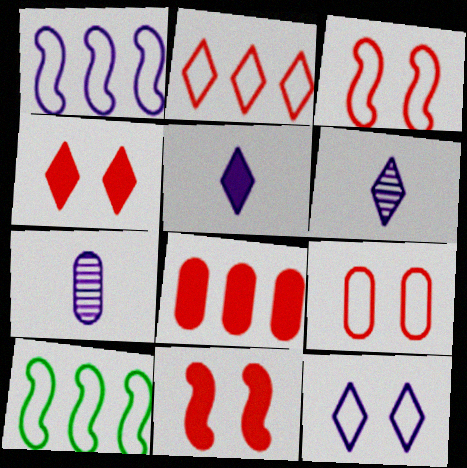[[4, 7, 10]]